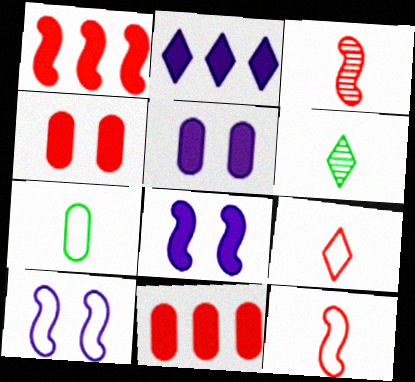[[6, 10, 11]]